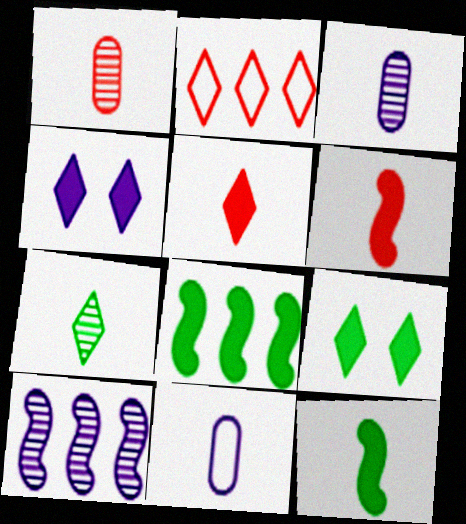[[2, 4, 7], 
[4, 10, 11], 
[6, 7, 11]]